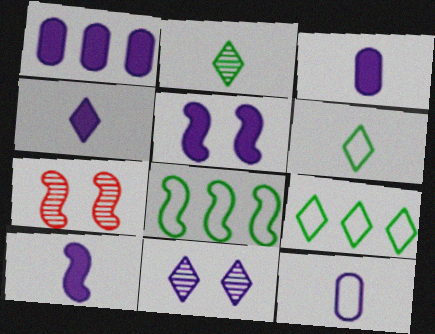[[1, 4, 5], 
[1, 6, 7], 
[3, 4, 10], 
[3, 7, 9], 
[7, 8, 10]]